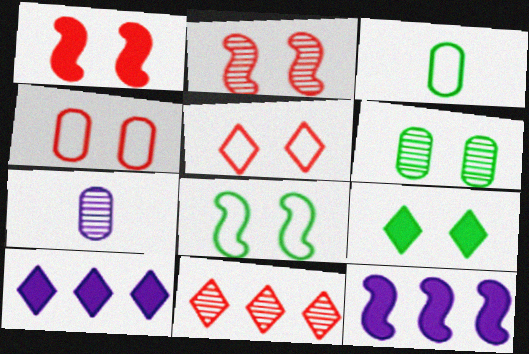[[2, 3, 10], 
[6, 8, 9]]